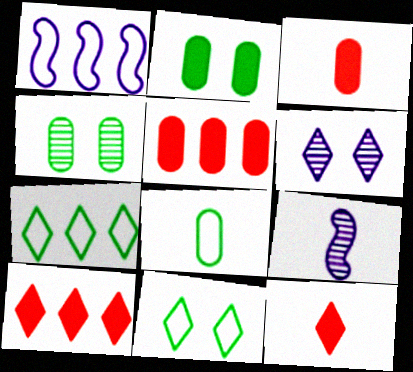[[1, 4, 12], 
[5, 9, 11], 
[6, 7, 12], 
[8, 9, 12]]